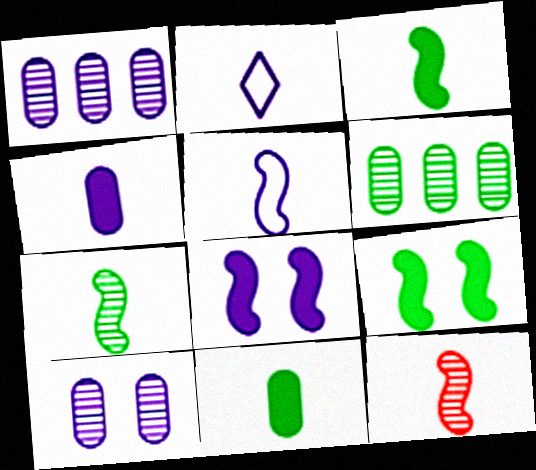[[1, 2, 8], 
[2, 11, 12], 
[3, 5, 12]]